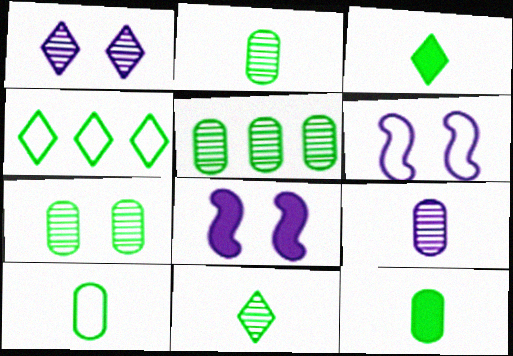[[2, 5, 7], 
[2, 10, 12]]